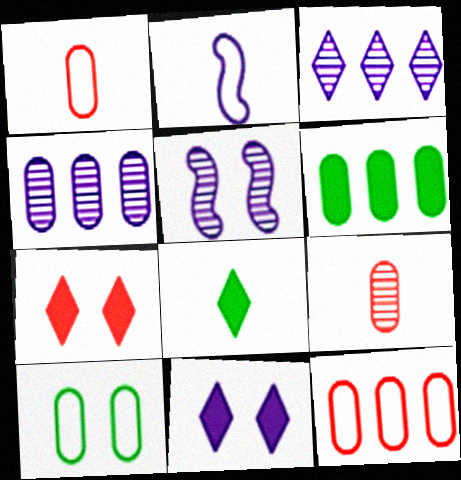[[2, 4, 11], 
[2, 8, 9], 
[4, 6, 12], 
[5, 7, 10], 
[5, 8, 12]]